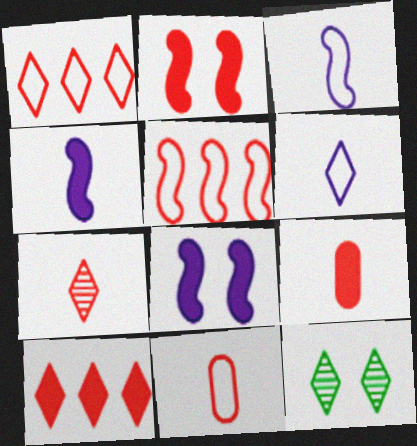[[2, 9, 10], 
[6, 10, 12]]